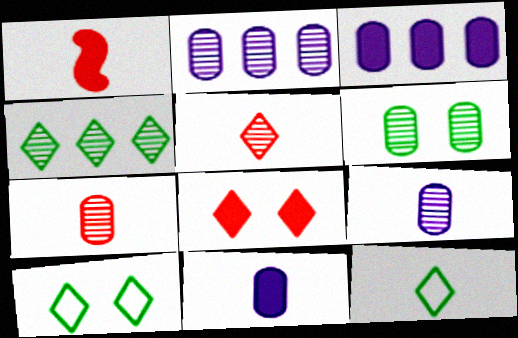[[1, 2, 10], 
[1, 9, 12], 
[2, 6, 7]]